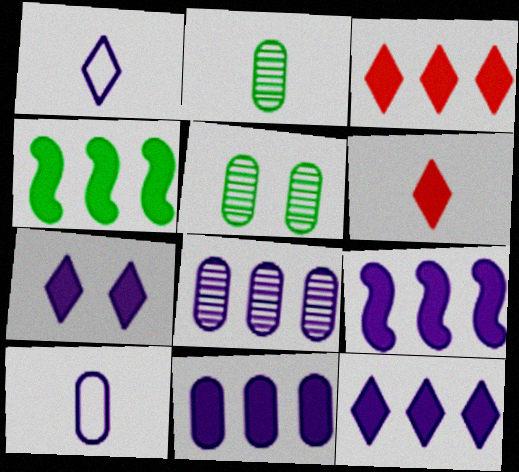[[3, 4, 11], 
[9, 11, 12]]